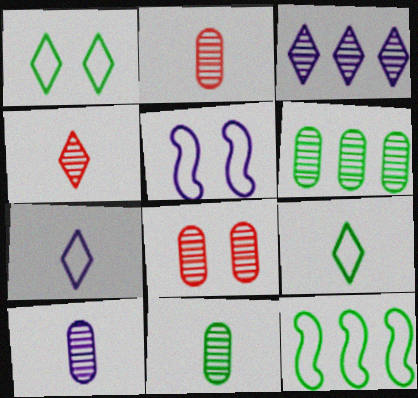[[2, 10, 11], 
[6, 8, 10]]